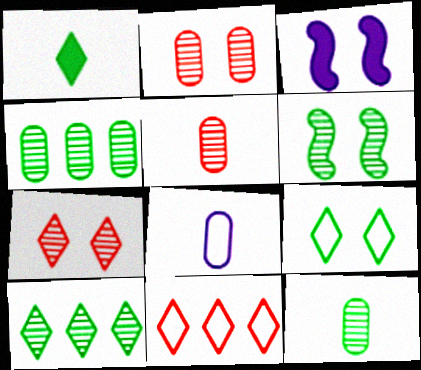[[1, 9, 10], 
[2, 3, 9], 
[3, 11, 12], 
[6, 10, 12]]